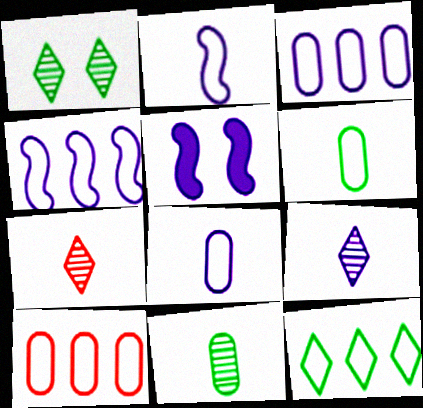[[3, 5, 9], 
[4, 10, 12]]